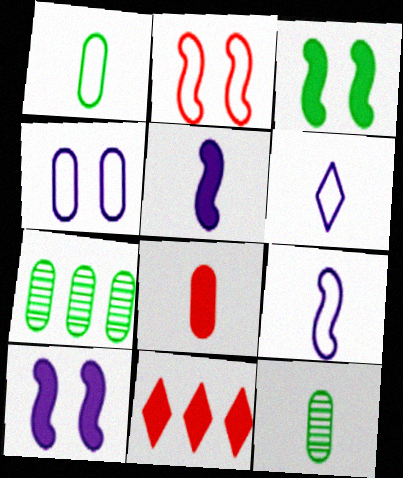[[4, 7, 8]]